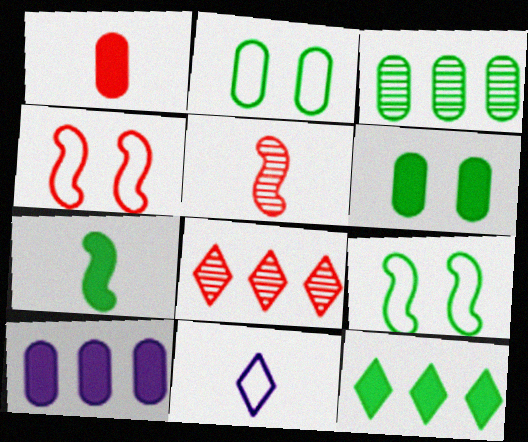[[1, 4, 8], 
[1, 6, 10], 
[6, 7, 12]]